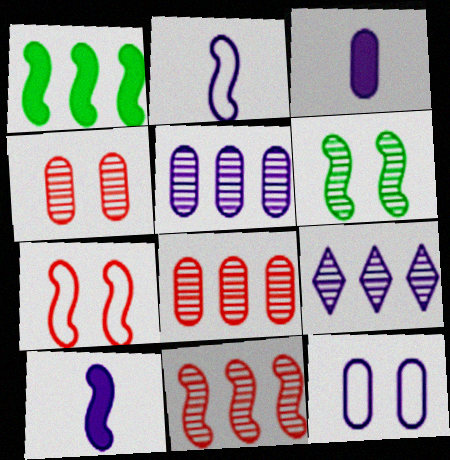[[3, 5, 12], 
[9, 10, 12]]